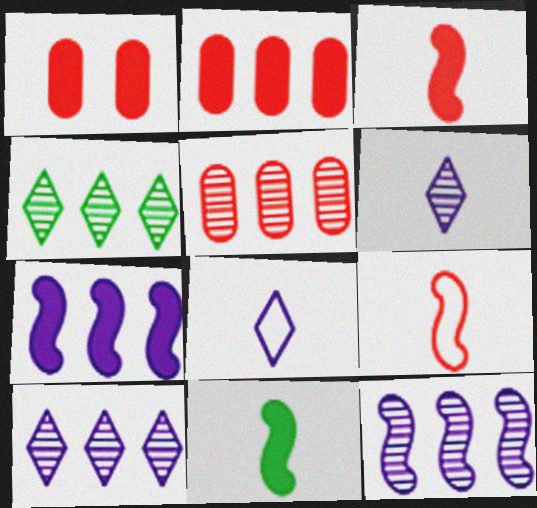[[4, 5, 12]]